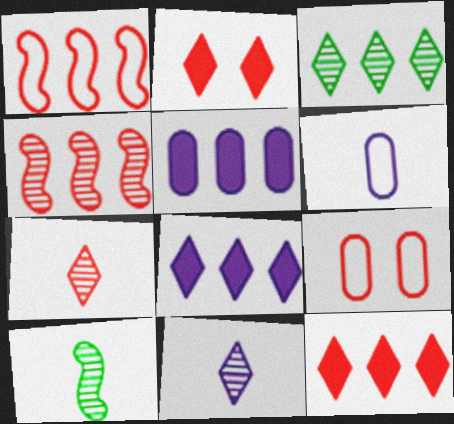[[1, 3, 5], 
[8, 9, 10]]